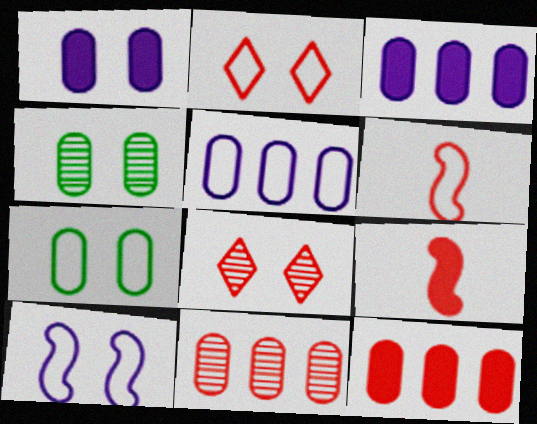[[2, 7, 10], 
[2, 9, 11], 
[6, 8, 12]]